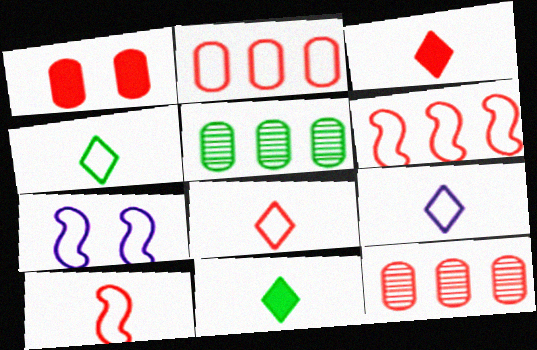[[2, 4, 7], 
[3, 5, 7], 
[4, 8, 9], 
[7, 11, 12]]